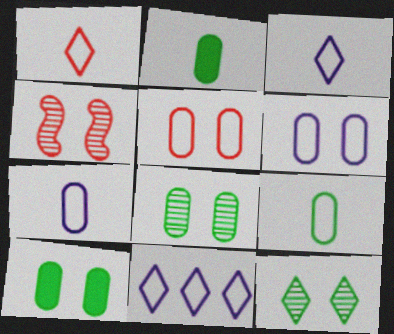[[2, 4, 11]]